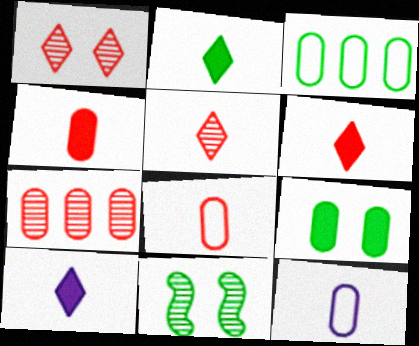[[2, 3, 11], 
[2, 6, 10], 
[7, 9, 12]]